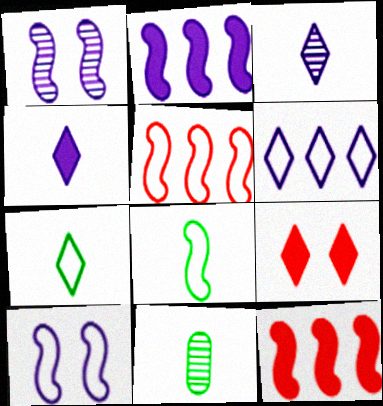[[1, 8, 12], 
[5, 8, 10]]